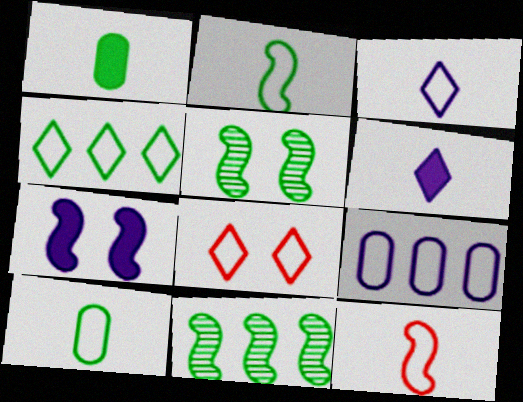[[1, 4, 5], 
[2, 8, 9], 
[3, 4, 8], 
[3, 10, 12], 
[7, 11, 12]]